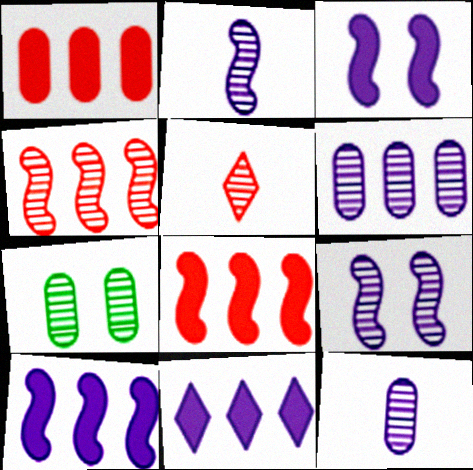[]